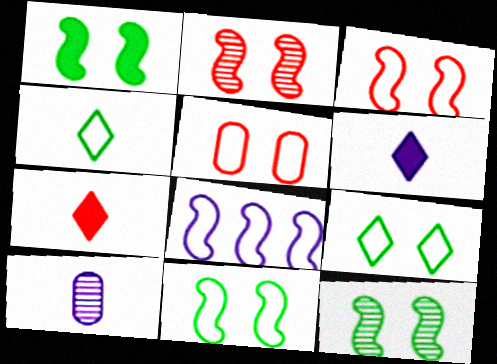[[1, 11, 12], 
[4, 5, 8]]